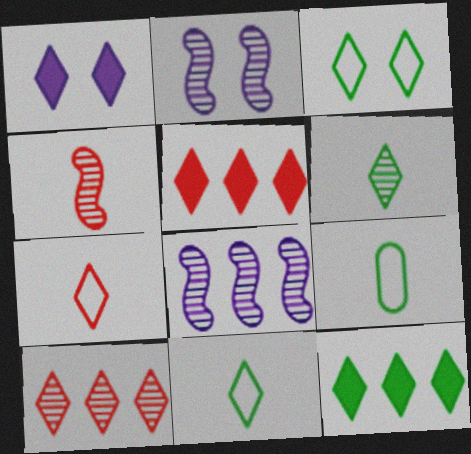[[1, 10, 11], 
[2, 5, 9], 
[3, 6, 12]]